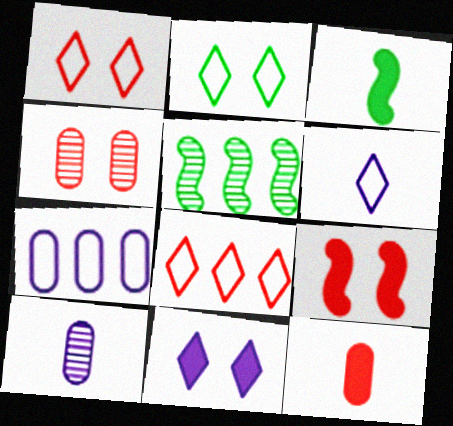[[1, 4, 9], 
[2, 6, 8]]